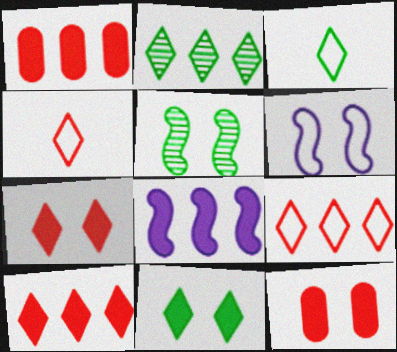[[2, 3, 11]]